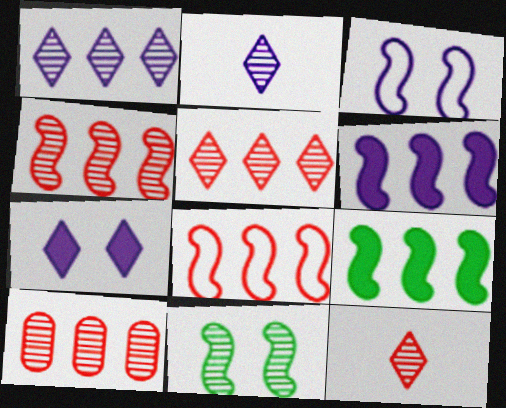[[2, 10, 11], 
[4, 5, 10]]